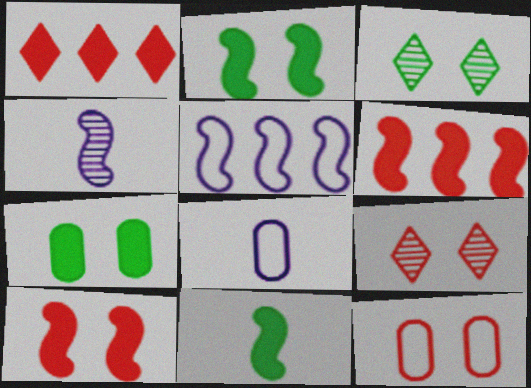[[3, 6, 8], 
[9, 10, 12]]